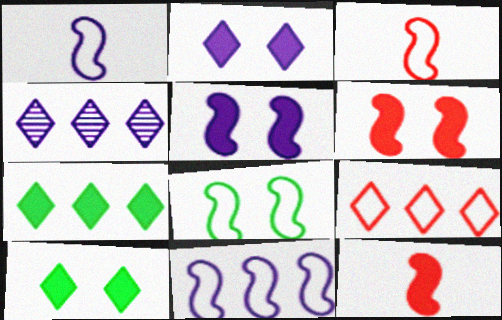[[3, 8, 11], 
[4, 7, 9]]